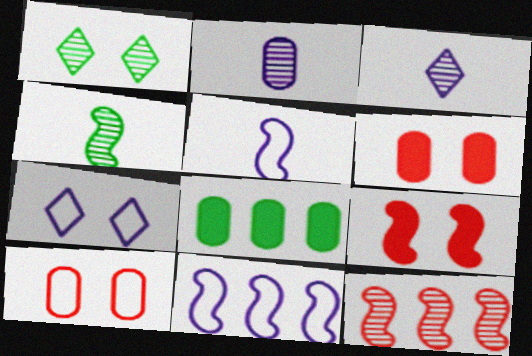[[1, 2, 12], 
[2, 8, 10], 
[4, 9, 11]]